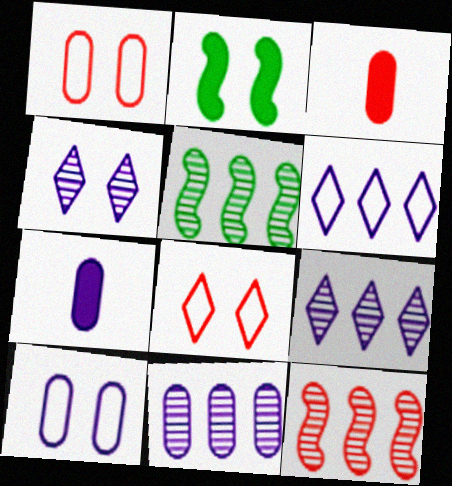[[1, 2, 4], 
[3, 8, 12], 
[5, 7, 8], 
[7, 10, 11]]